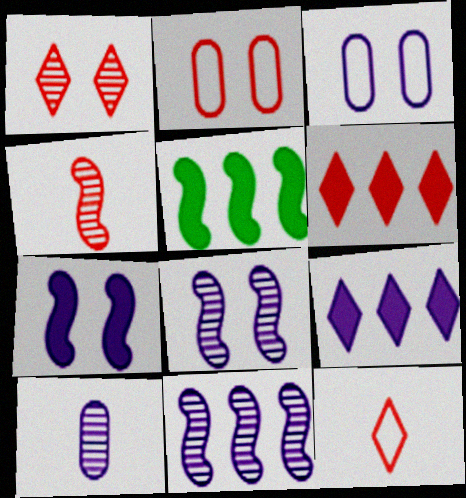[[1, 6, 12], 
[2, 4, 6]]